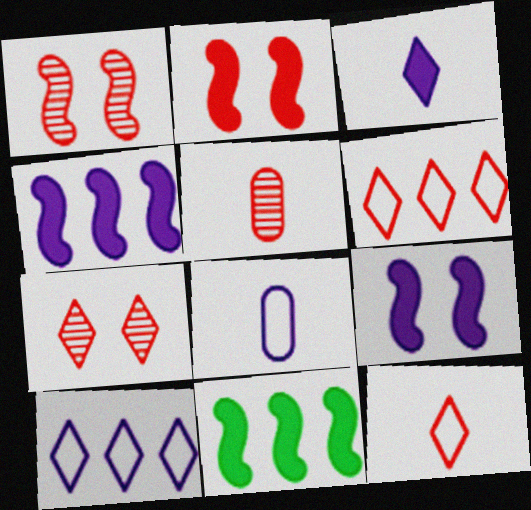[[2, 5, 6], 
[7, 8, 11]]